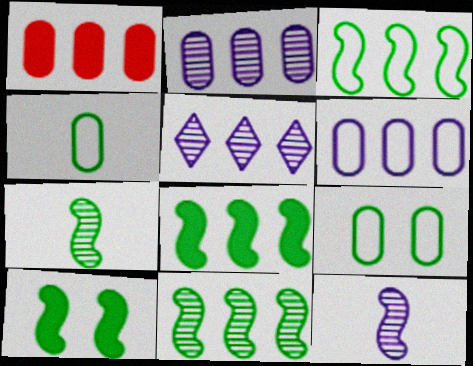[[1, 3, 5], 
[3, 7, 10], 
[3, 8, 11]]